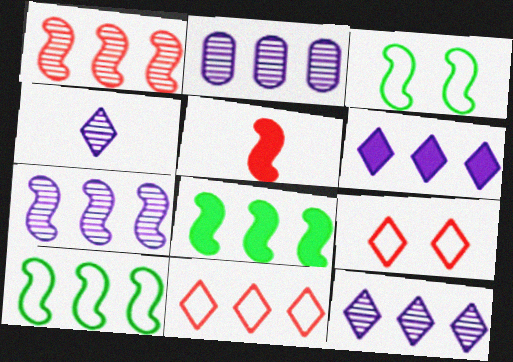[[2, 7, 12], 
[2, 8, 11], 
[3, 5, 7]]